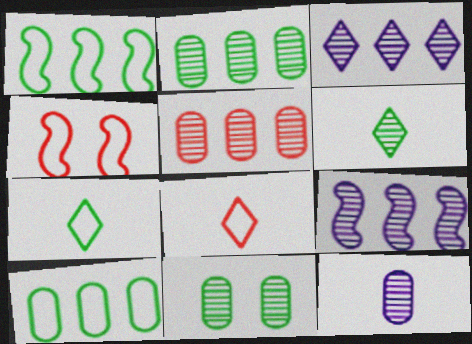[[5, 11, 12]]